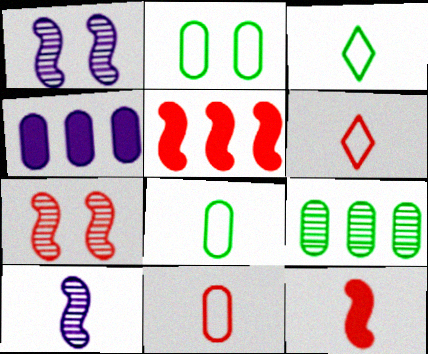[[3, 4, 7]]